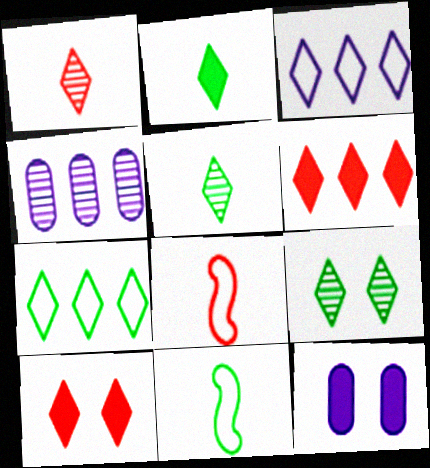[[2, 7, 9], 
[3, 5, 10], 
[4, 10, 11]]